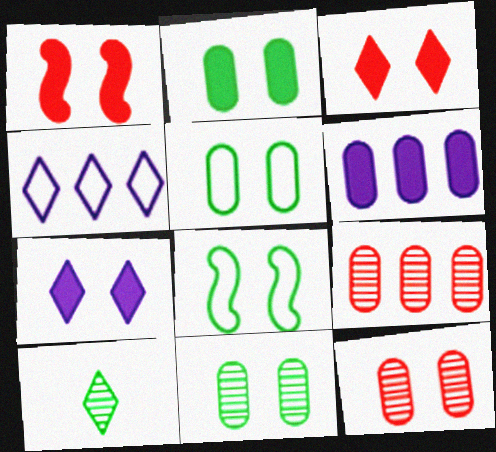[[1, 2, 7], 
[2, 5, 11], 
[3, 4, 10], 
[7, 8, 12]]